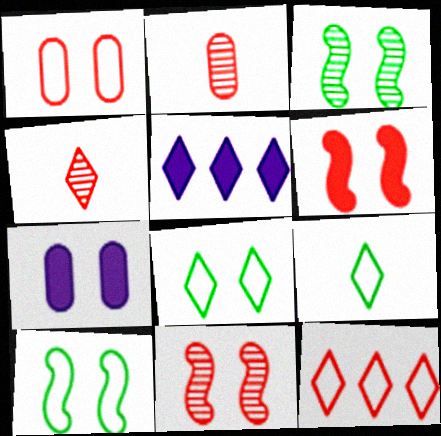[[2, 5, 10], 
[2, 6, 12], 
[4, 5, 8], 
[7, 8, 11]]